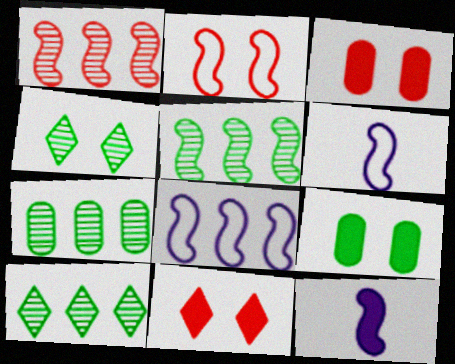[[2, 5, 12], 
[3, 6, 10], 
[5, 7, 10], 
[6, 7, 11]]